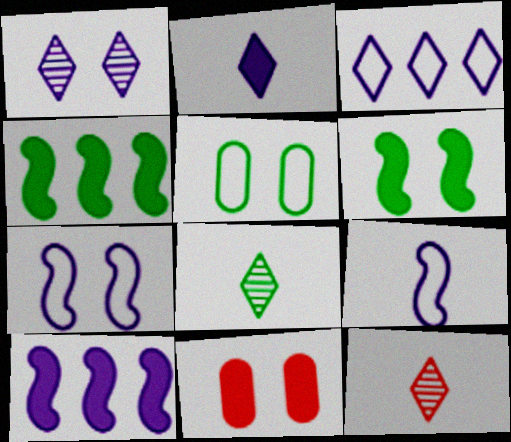[[1, 2, 3], 
[2, 4, 11], 
[4, 5, 8], 
[5, 10, 12]]